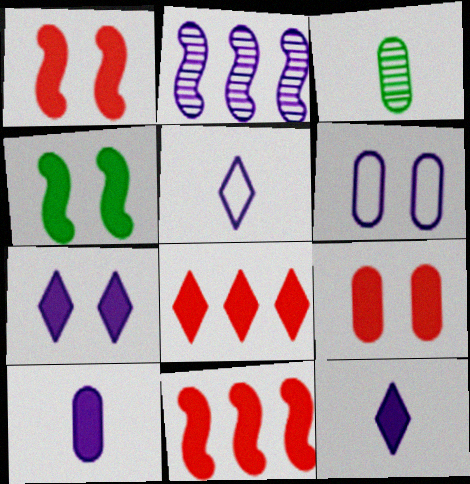[[2, 6, 12], 
[4, 7, 9], 
[4, 8, 10]]